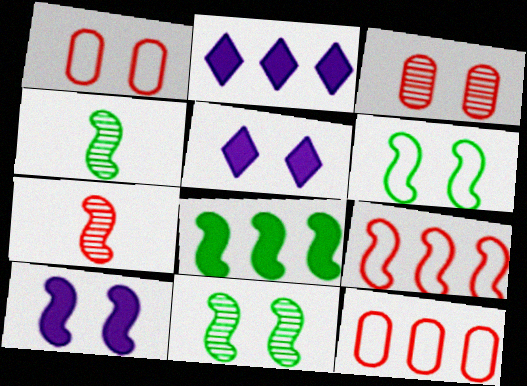[[1, 2, 4], 
[1, 5, 11], 
[3, 5, 6], 
[4, 5, 12], 
[4, 6, 8], 
[4, 9, 10]]